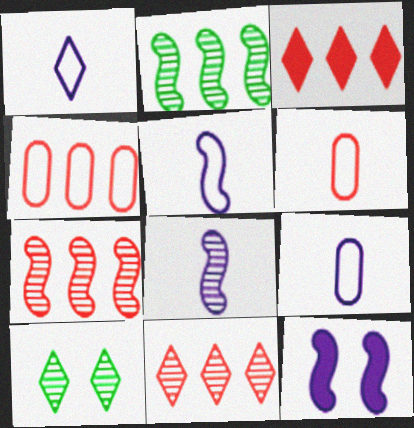[[1, 3, 10], 
[1, 5, 9], 
[3, 4, 7]]